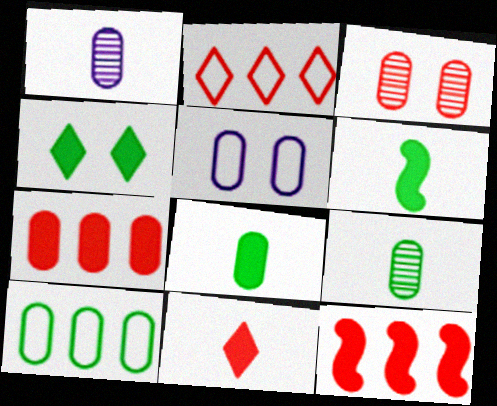[[5, 7, 9]]